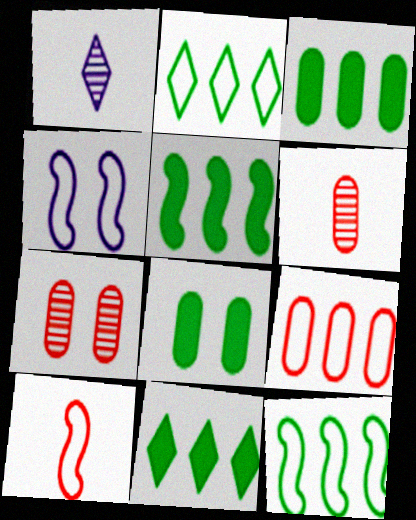[[3, 5, 11], 
[4, 6, 11], 
[4, 10, 12]]